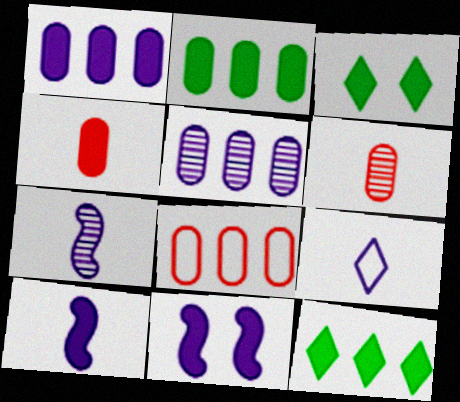[[2, 5, 8], 
[3, 7, 8], 
[4, 11, 12], 
[5, 9, 11]]